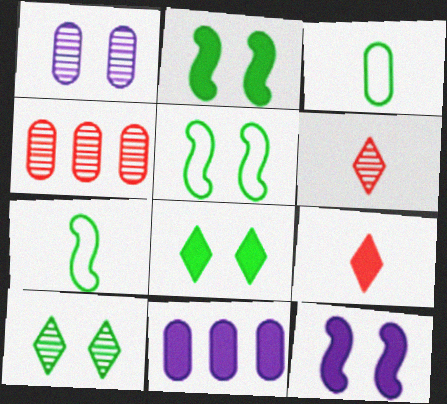[[2, 9, 11], 
[5, 6, 11]]